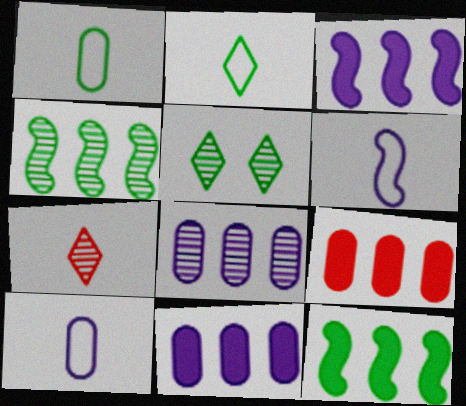[[1, 5, 12], 
[5, 6, 9]]